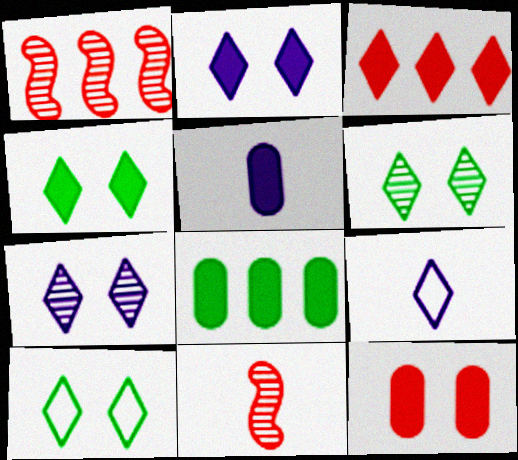[[1, 5, 10], 
[3, 6, 9], 
[4, 6, 10], 
[5, 8, 12]]